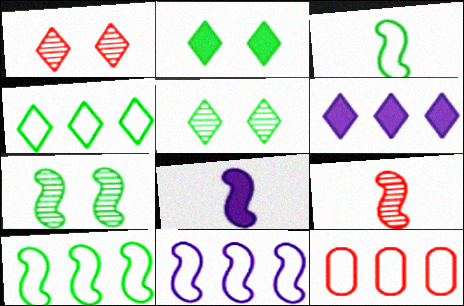[[3, 8, 9], 
[4, 11, 12], 
[5, 8, 12]]